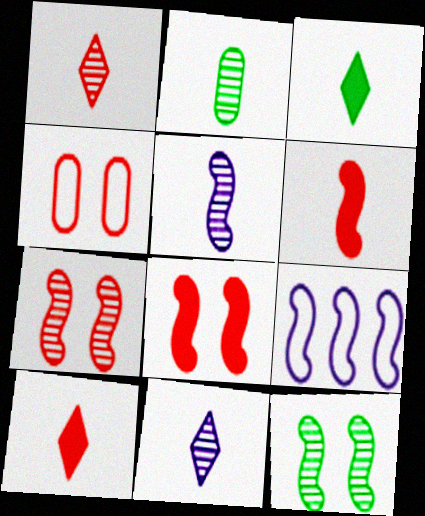[[1, 2, 5], 
[6, 9, 12]]